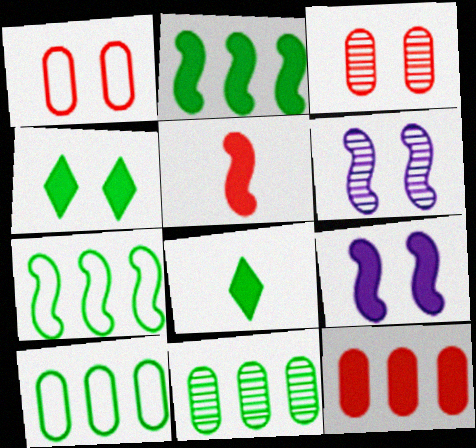[[1, 4, 6], 
[2, 5, 9], 
[5, 6, 7], 
[8, 9, 12]]